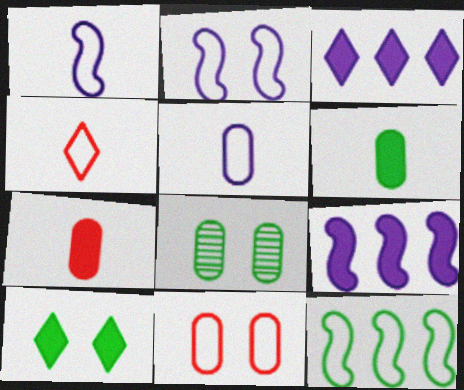[[4, 8, 9], 
[7, 9, 10]]